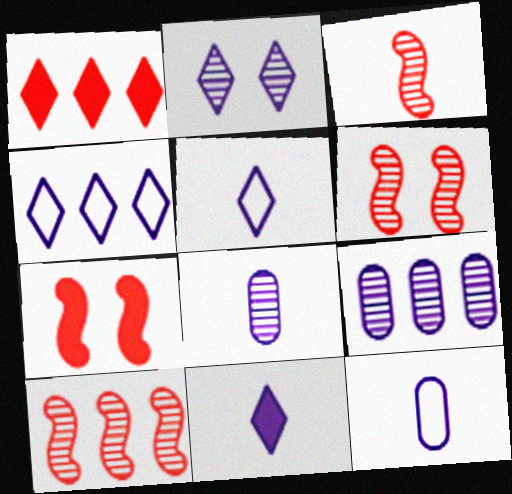[[2, 4, 11], 
[3, 6, 10]]